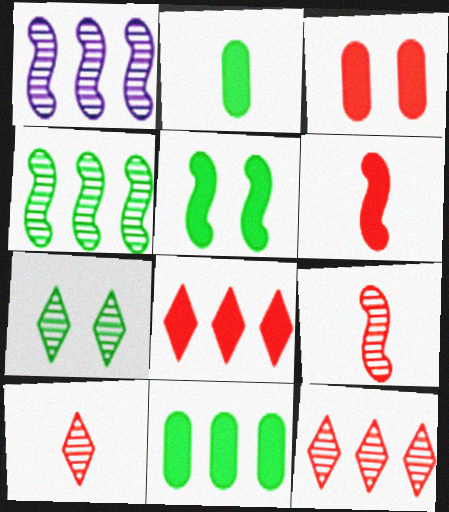[[3, 6, 8]]